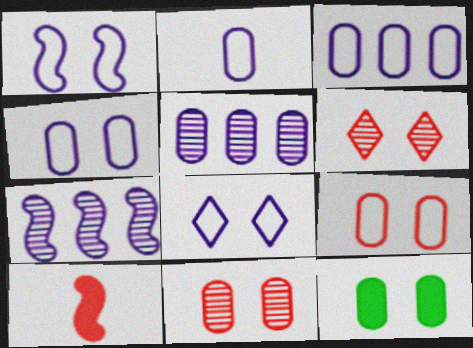[[1, 4, 8], 
[1, 6, 12], 
[2, 3, 4], 
[4, 11, 12]]